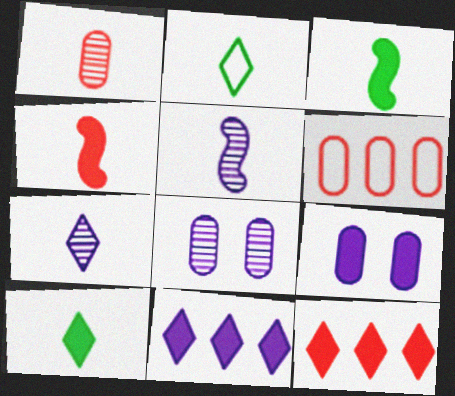[[3, 9, 12]]